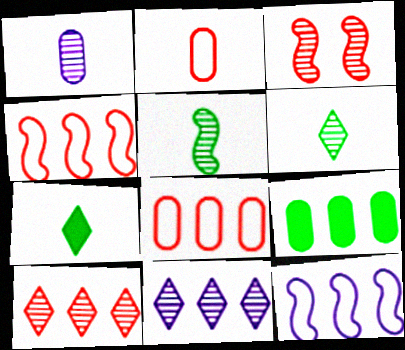[[4, 9, 11], 
[9, 10, 12]]